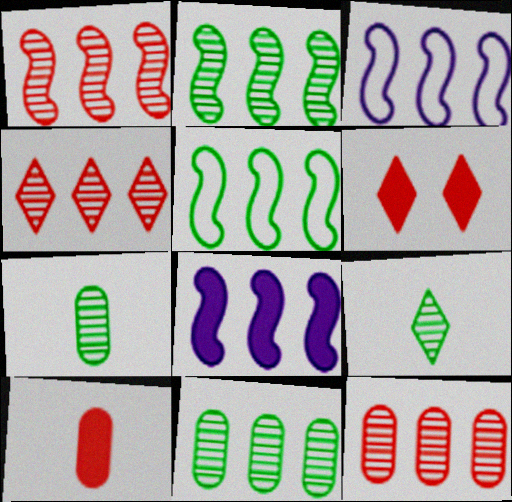[[1, 4, 12], 
[1, 5, 8], 
[3, 6, 7]]